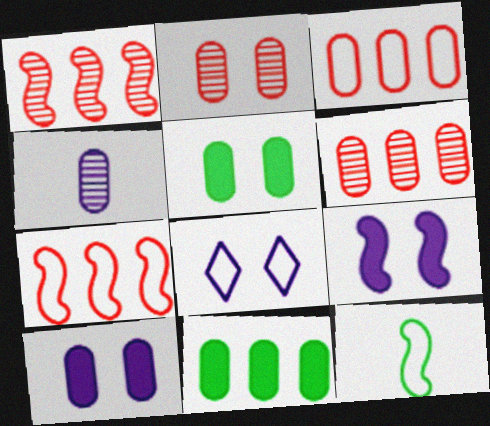[[1, 9, 12], 
[3, 4, 5], 
[3, 8, 12]]